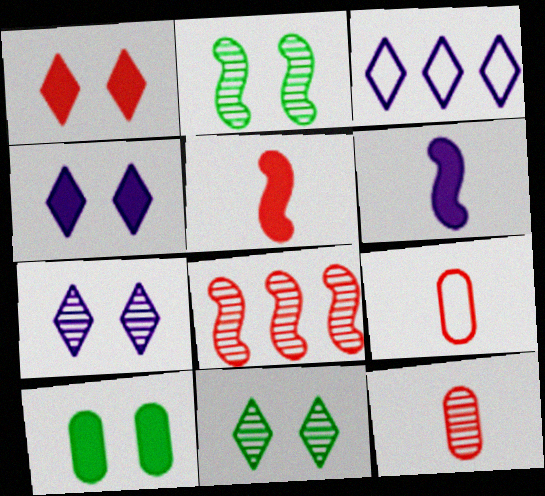[[1, 8, 9]]